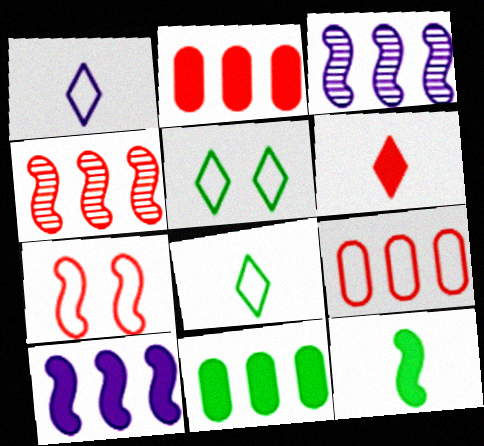[[3, 7, 12]]